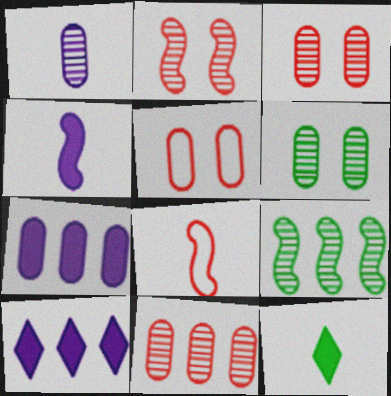[[1, 6, 11], 
[1, 8, 12], 
[6, 8, 10]]